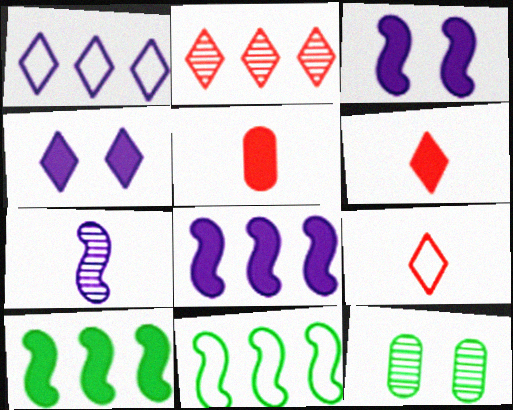[[2, 7, 12], 
[4, 5, 10], 
[8, 9, 12]]